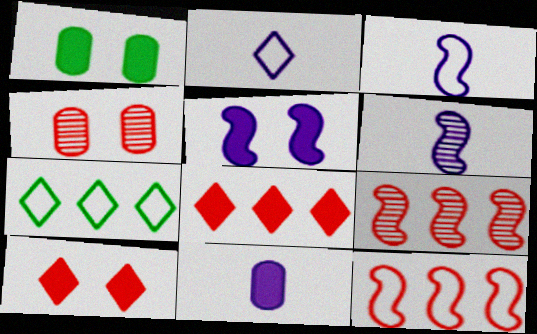[[1, 2, 9], 
[1, 5, 10], 
[2, 6, 11]]